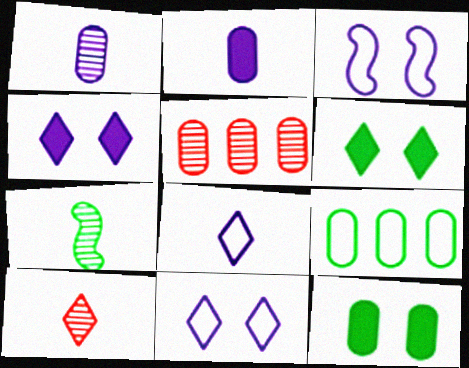[[1, 7, 10], 
[6, 7, 9]]